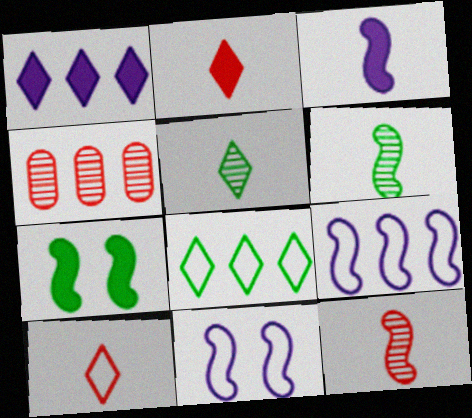[[7, 9, 12]]